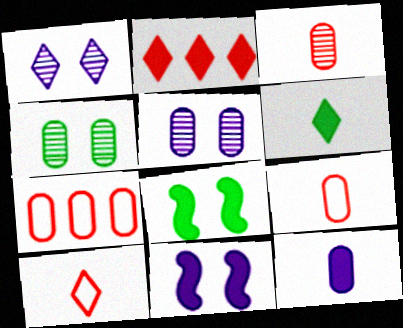[[2, 8, 12], 
[4, 7, 12]]